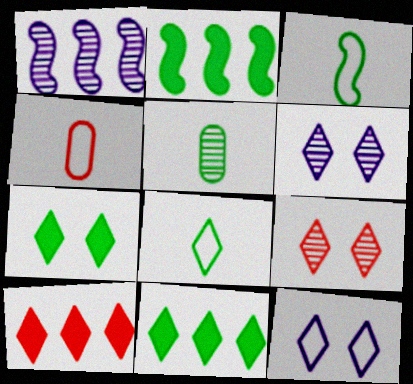[[1, 4, 7], 
[1, 5, 9], 
[2, 4, 6], 
[6, 8, 10], 
[7, 9, 12]]